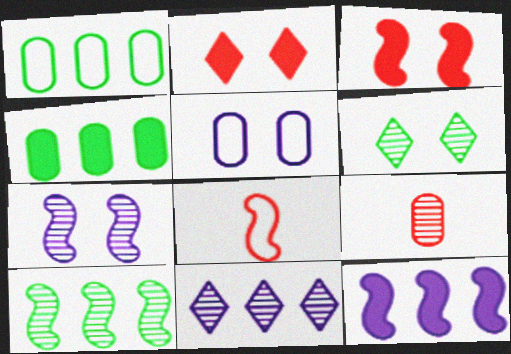[[3, 5, 6], 
[4, 5, 9]]